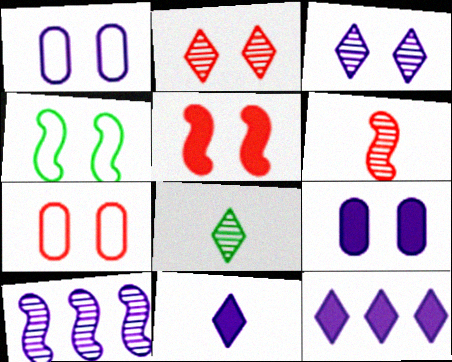[[1, 10, 11], 
[2, 4, 9], 
[2, 5, 7]]